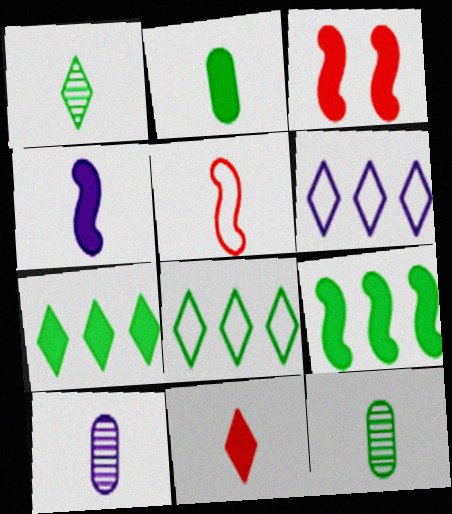[[2, 4, 11], 
[3, 4, 9], 
[3, 6, 12], 
[3, 8, 10]]